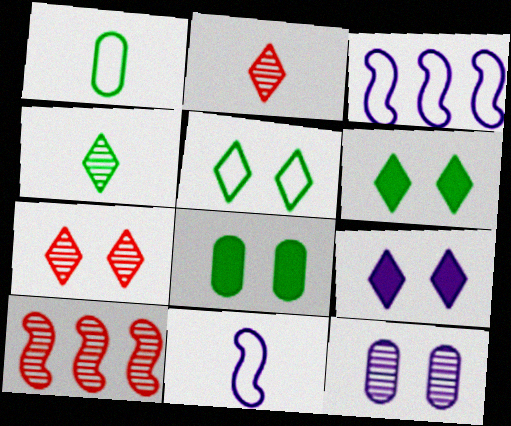[[1, 9, 10], 
[2, 3, 8], 
[4, 10, 12], 
[5, 7, 9]]